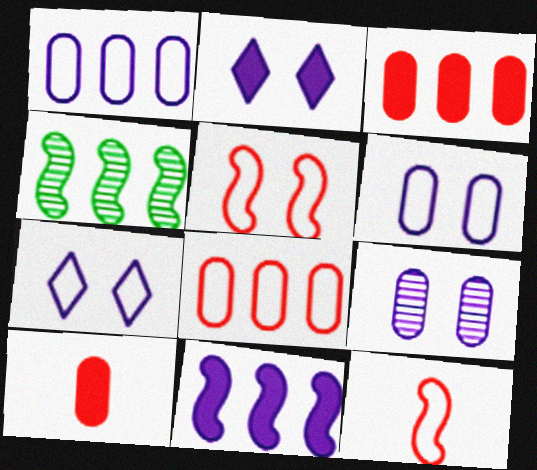[[4, 7, 10]]